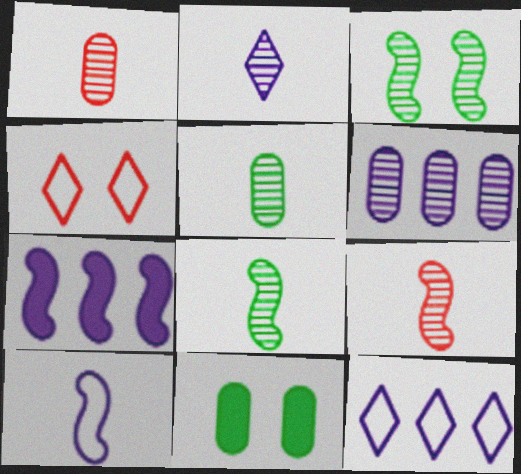[[1, 2, 8], 
[2, 5, 9], 
[4, 5, 7], 
[6, 7, 12], 
[9, 11, 12]]